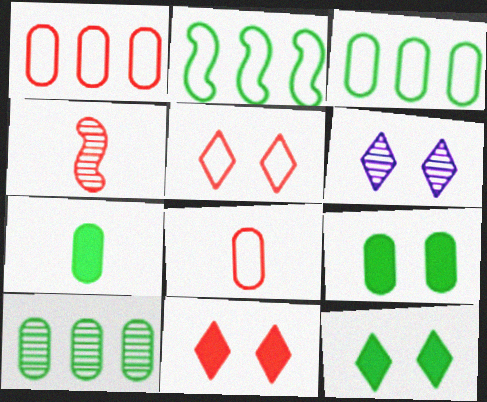[[1, 4, 11], 
[4, 6, 10], 
[5, 6, 12]]